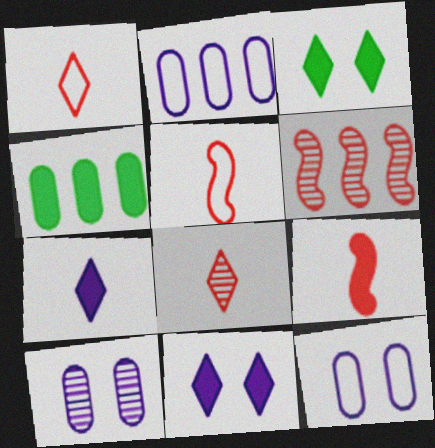[[4, 9, 11]]